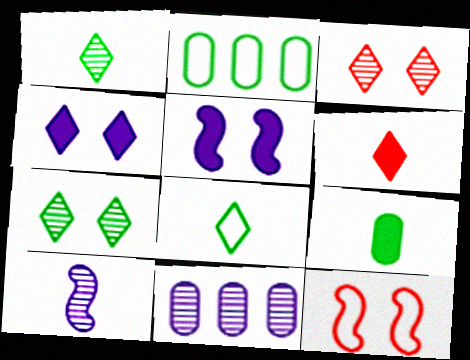[]